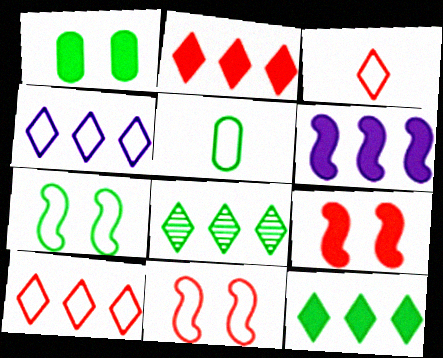[[2, 4, 8], 
[4, 5, 11]]